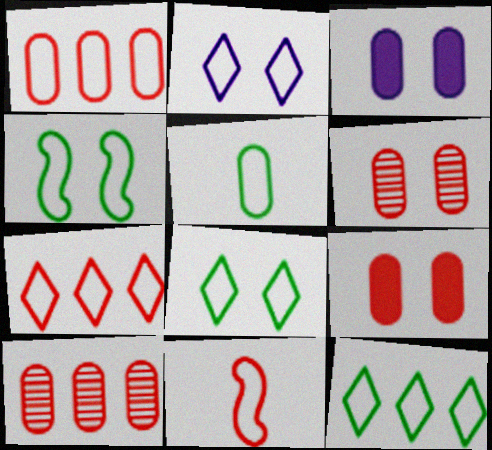[[3, 5, 10], 
[4, 5, 12]]